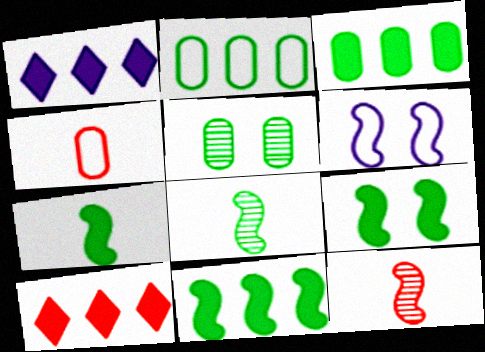[[6, 11, 12], 
[7, 9, 11]]